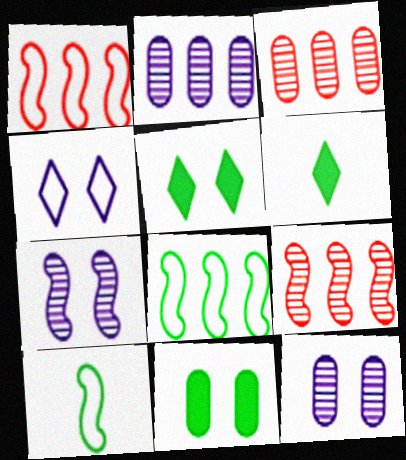[[1, 6, 12]]